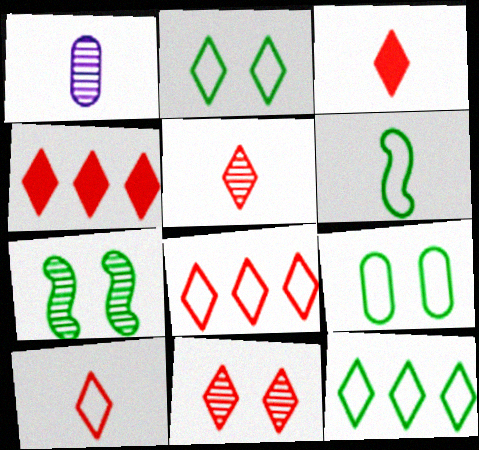[[1, 3, 6], 
[3, 5, 10], 
[3, 8, 11], 
[4, 10, 11], 
[6, 9, 12]]